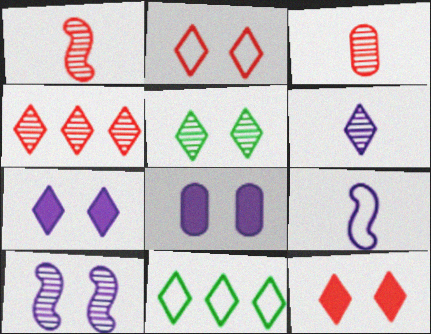[[1, 8, 11], 
[2, 5, 7], 
[4, 5, 6], 
[6, 11, 12]]